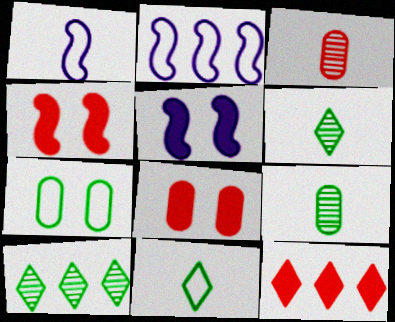[[1, 8, 10], 
[2, 6, 8]]